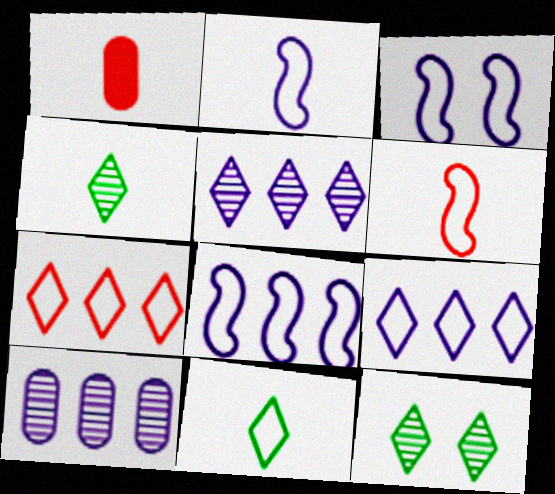[[1, 2, 4], 
[1, 8, 12], 
[2, 3, 8]]